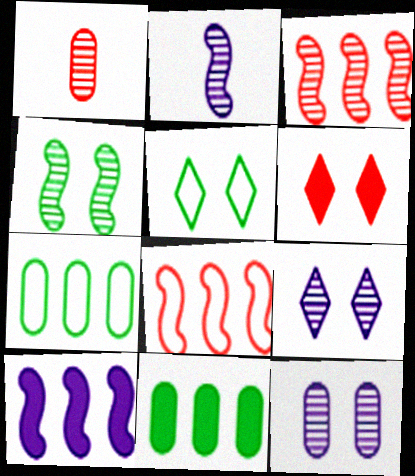[[1, 5, 10], 
[1, 6, 8], 
[2, 3, 4], 
[2, 6, 7], 
[5, 6, 9]]